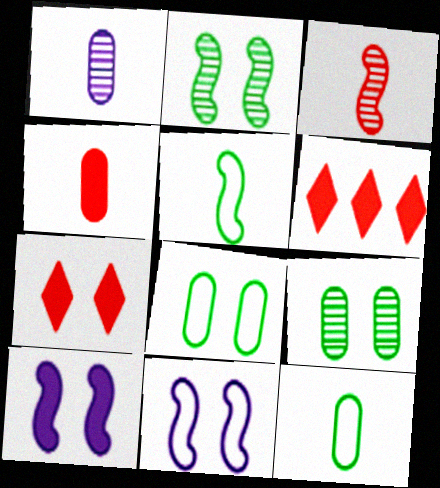[[1, 4, 12], 
[7, 9, 11]]